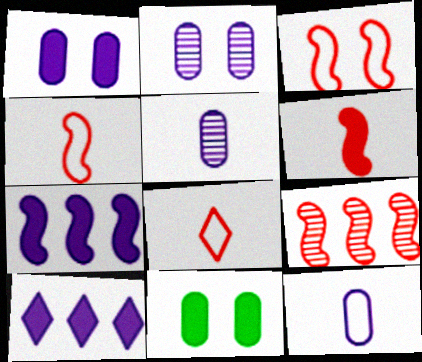[[3, 6, 9], 
[6, 10, 11]]